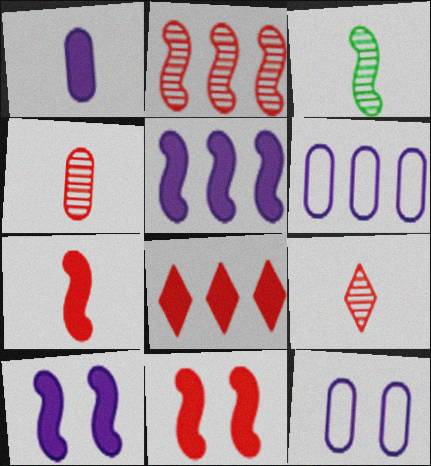[[3, 8, 12]]